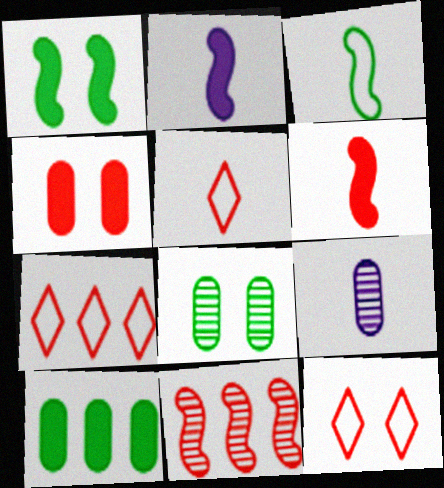[[1, 7, 9], 
[2, 7, 8], 
[4, 5, 11], 
[5, 7, 12]]